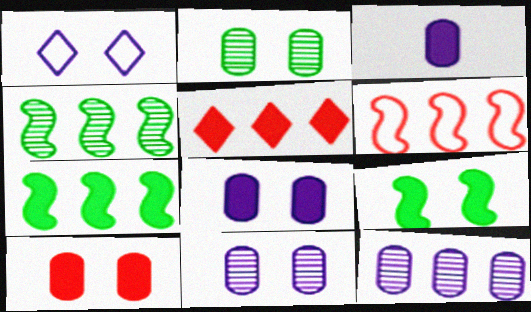[[3, 5, 9]]